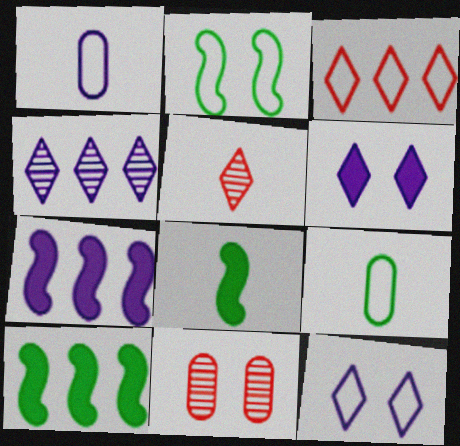[[1, 2, 3], 
[1, 5, 8], 
[2, 6, 11]]